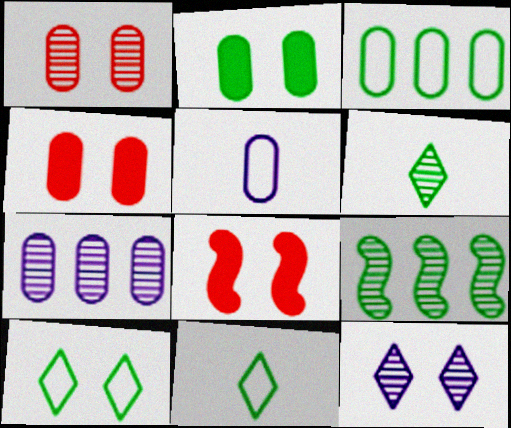[[2, 9, 11], 
[7, 8, 11]]